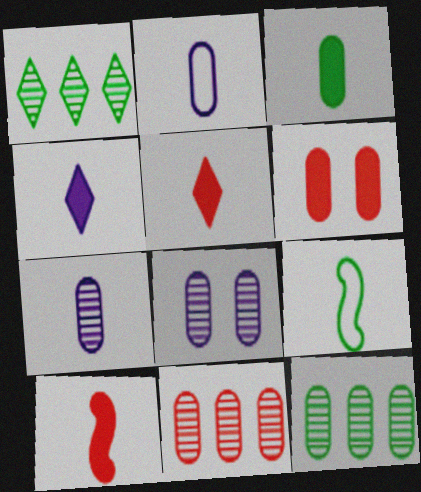[[2, 6, 12], 
[3, 4, 10], 
[5, 7, 9]]